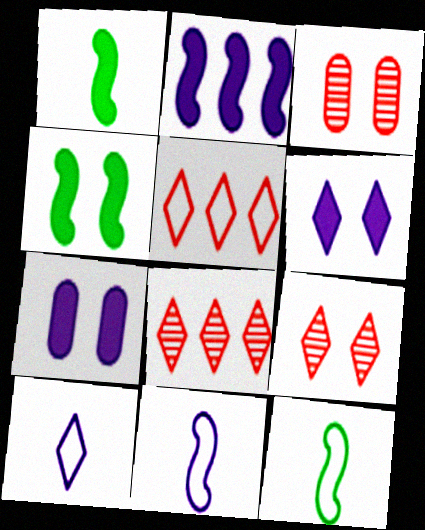[[7, 8, 12]]